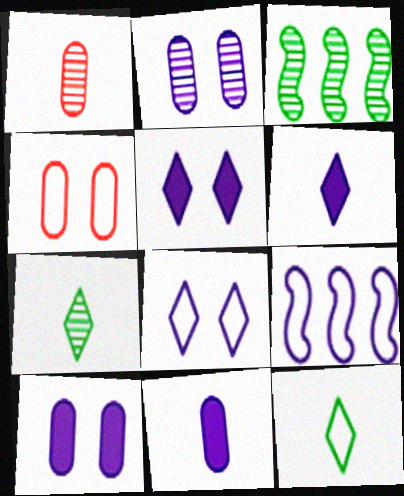[[2, 6, 9], 
[3, 4, 6], 
[4, 9, 12]]